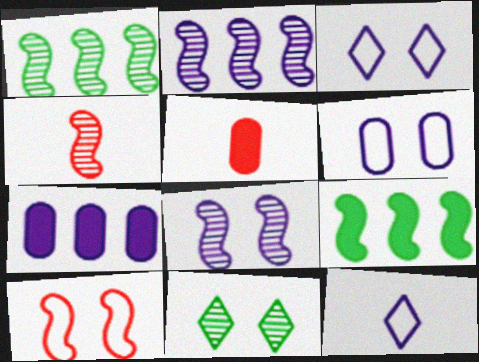[[1, 3, 5], 
[1, 4, 8], 
[7, 8, 12]]